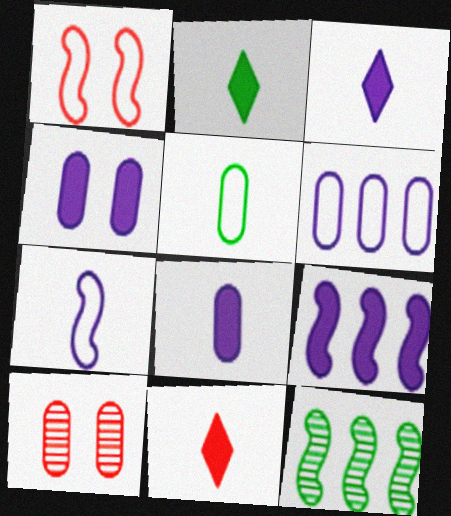[[2, 3, 11], 
[3, 4, 9]]